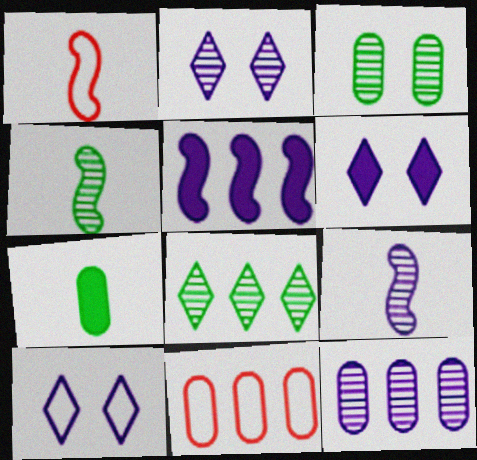[[2, 6, 10], 
[2, 9, 12], 
[3, 4, 8], 
[4, 6, 11], 
[5, 8, 11]]